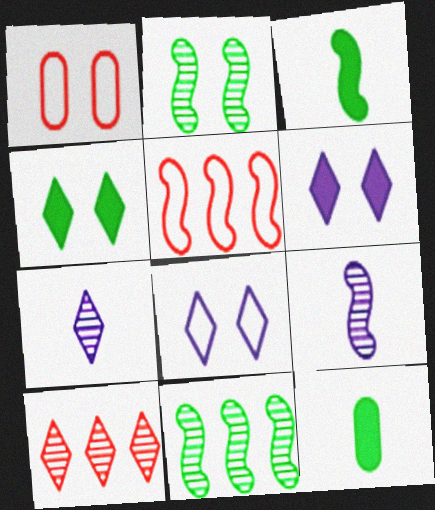[[1, 2, 6]]